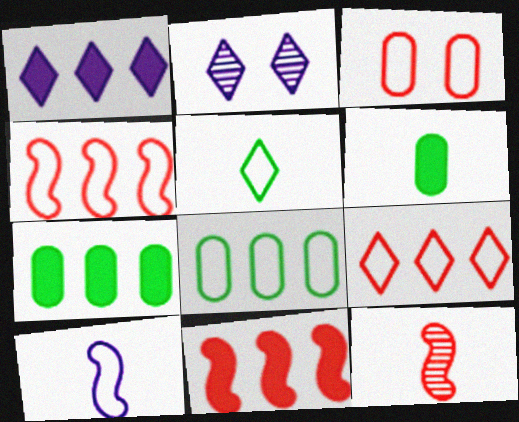[[1, 7, 11], 
[2, 4, 6]]